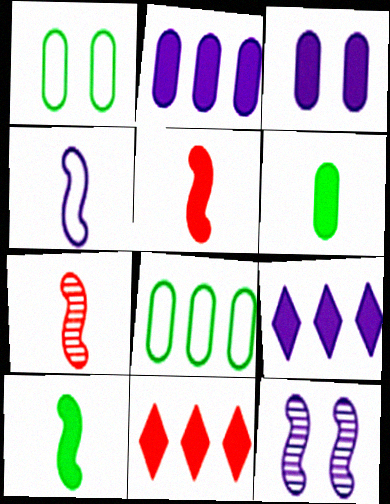[[1, 7, 9], 
[3, 10, 11], 
[4, 7, 10]]